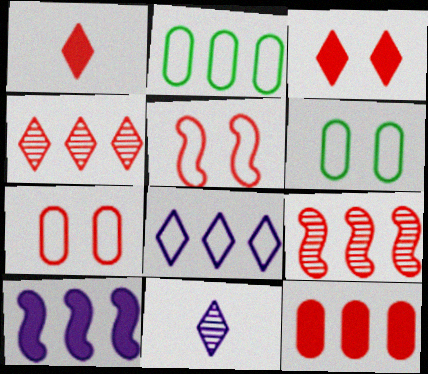[[1, 7, 9], 
[2, 4, 10]]